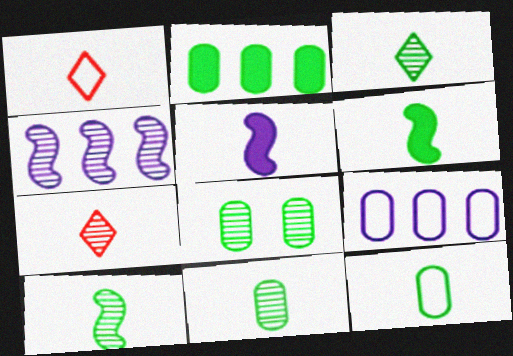[[1, 5, 11], 
[2, 8, 12], 
[3, 6, 12], 
[3, 10, 11], 
[4, 7, 8], 
[5, 7, 12]]